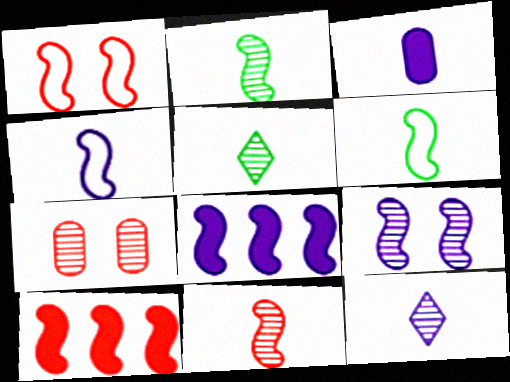[[1, 2, 8], 
[1, 10, 11], 
[3, 4, 12], 
[4, 8, 9], 
[6, 9, 10]]